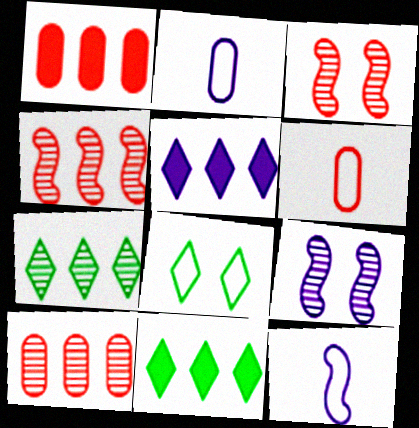[[2, 3, 11], 
[2, 5, 9], 
[6, 9, 11]]